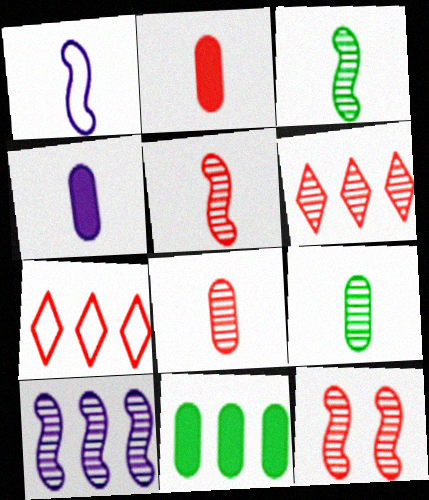[[2, 7, 12], 
[3, 10, 12], 
[6, 8, 12], 
[7, 10, 11]]